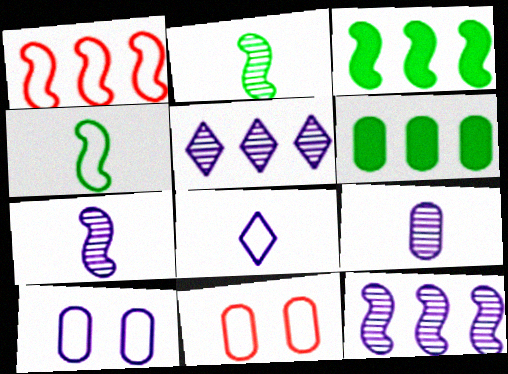[[1, 3, 12], 
[1, 5, 6], 
[6, 9, 11]]